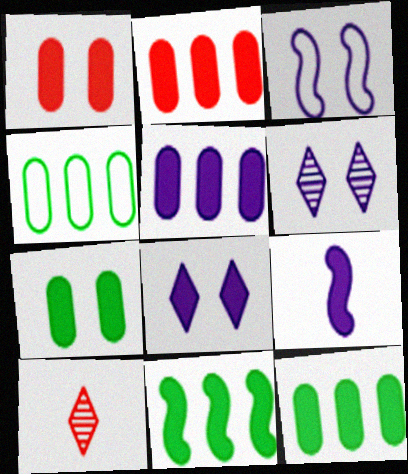[[2, 5, 12], 
[3, 10, 12], 
[5, 8, 9]]